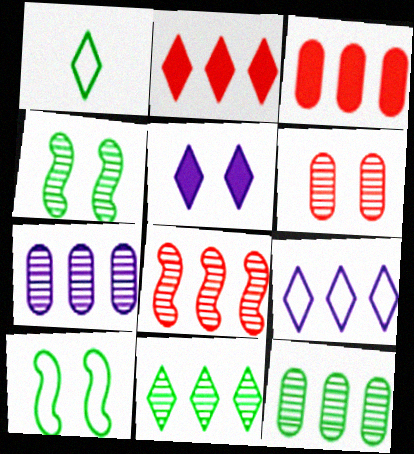[[2, 9, 11], 
[5, 6, 10], 
[7, 8, 11]]